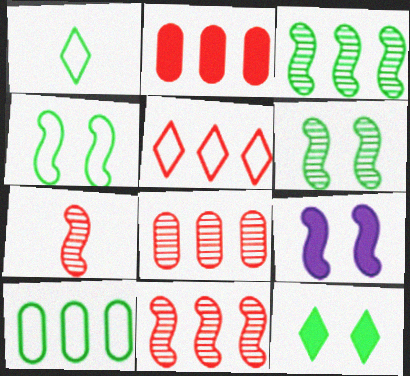[[1, 4, 10], 
[1, 8, 9], 
[2, 5, 11]]